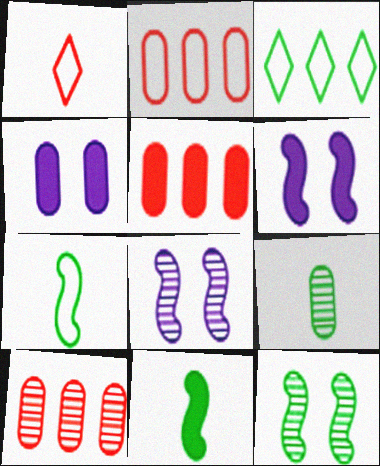[[2, 4, 9], 
[2, 5, 10]]